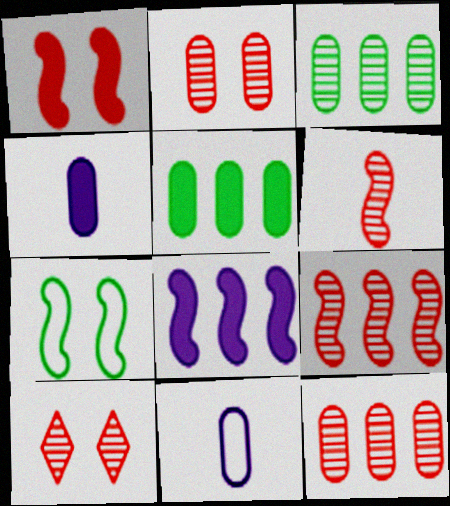[[2, 5, 11], 
[6, 7, 8], 
[6, 10, 12]]